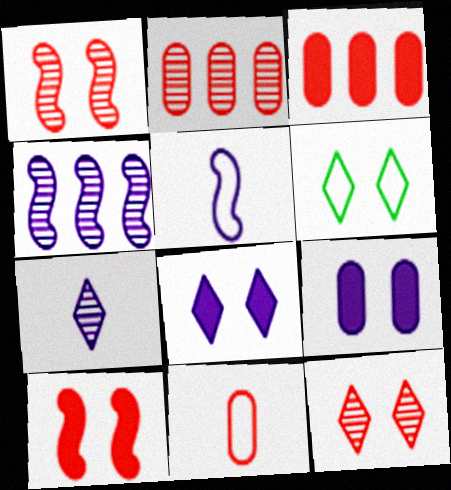[[1, 6, 9], 
[6, 8, 12]]